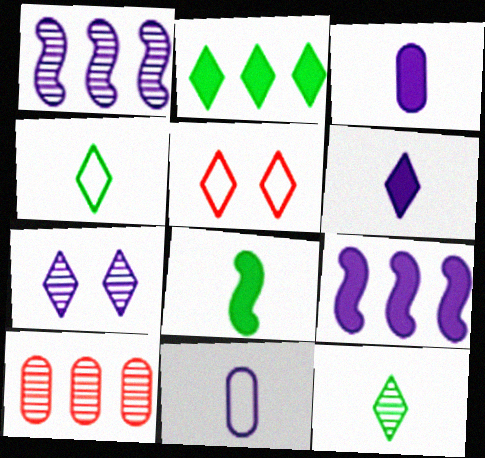[[7, 9, 11]]